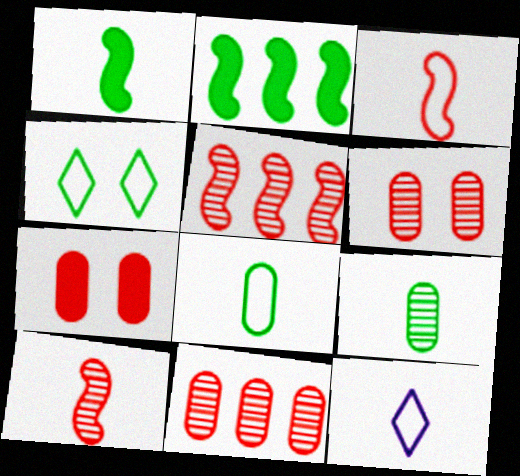[[2, 4, 9], 
[2, 6, 12], 
[3, 8, 12]]